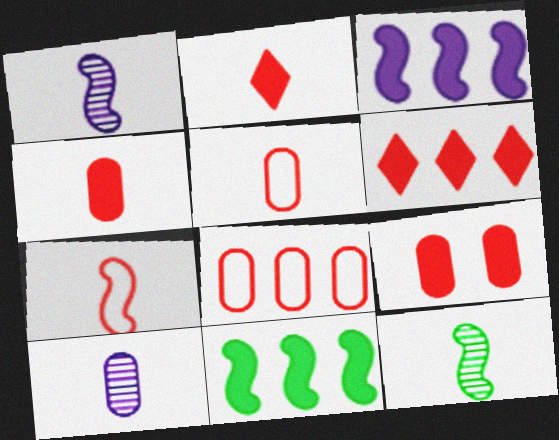[]